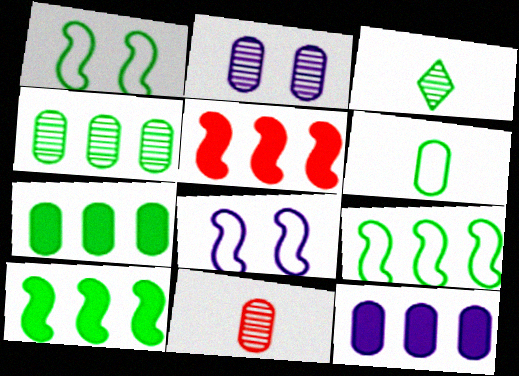[[1, 3, 7], 
[2, 4, 11]]